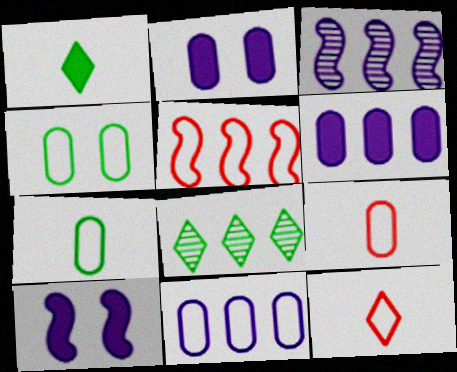[[4, 9, 11], 
[5, 6, 8], 
[8, 9, 10]]